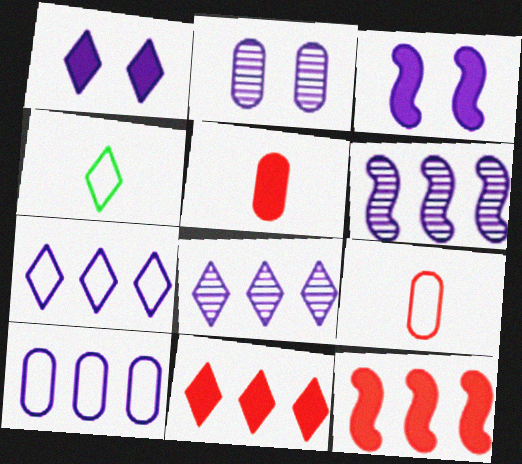[[2, 4, 12]]